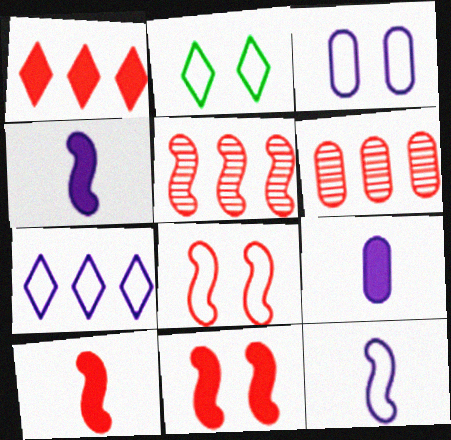[[2, 3, 8], 
[2, 4, 6], 
[2, 5, 9], 
[3, 7, 12], 
[5, 8, 10]]